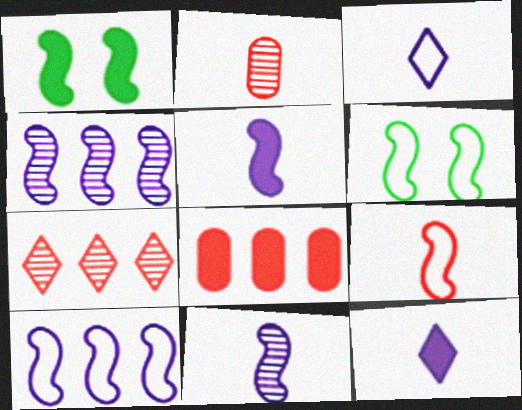[[1, 4, 9], 
[1, 8, 12], 
[6, 9, 10]]